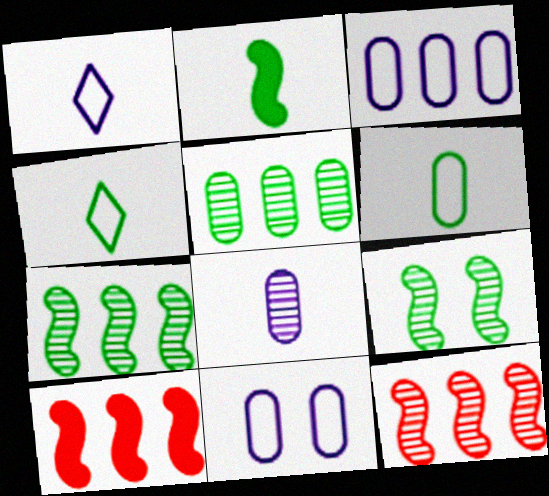[]